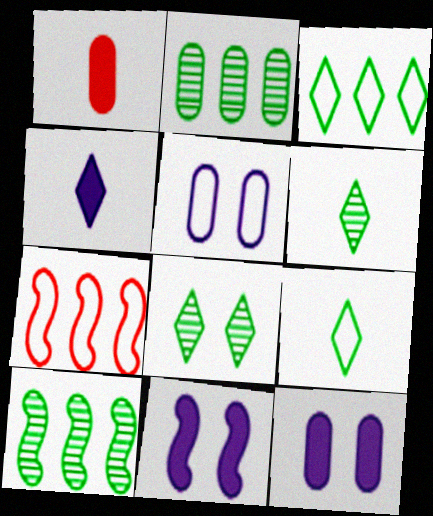[[1, 2, 5], 
[5, 7, 9], 
[6, 7, 12]]